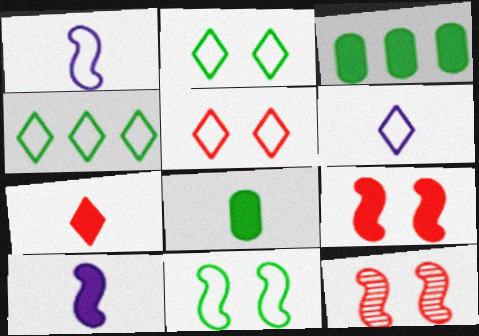[[3, 6, 12], 
[4, 5, 6], 
[7, 8, 10]]